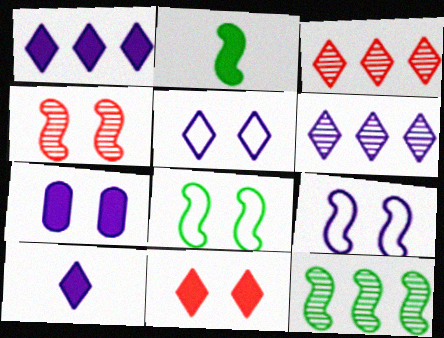[[2, 8, 12], 
[5, 6, 10]]